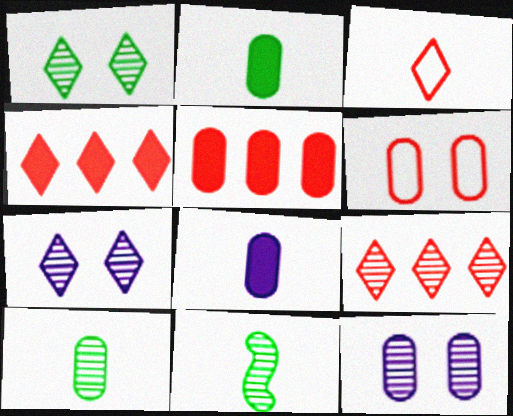[[3, 8, 11], 
[9, 11, 12]]